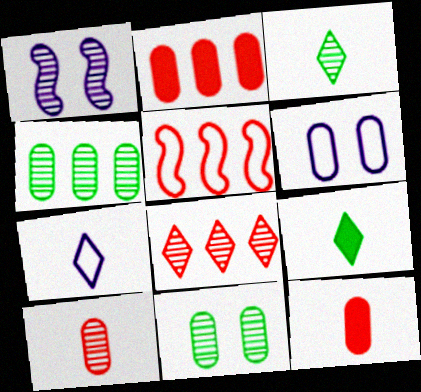[[2, 5, 8], 
[4, 6, 12]]